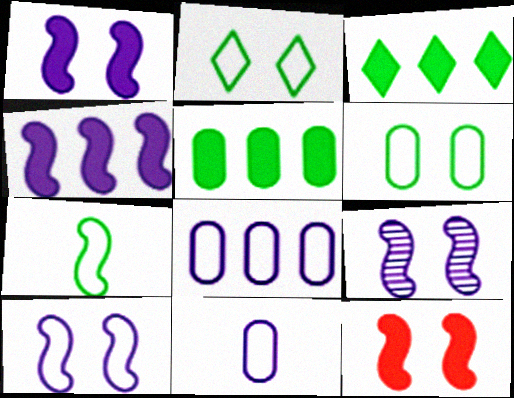[[1, 9, 10]]